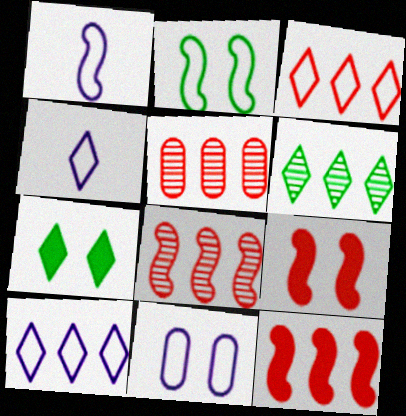[[1, 5, 7], 
[1, 10, 11], 
[3, 5, 12]]